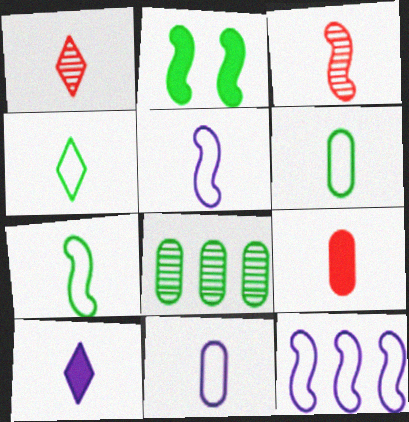[[1, 4, 10], 
[2, 3, 12], 
[2, 4, 8], 
[3, 6, 10], 
[4, 6, 7]]